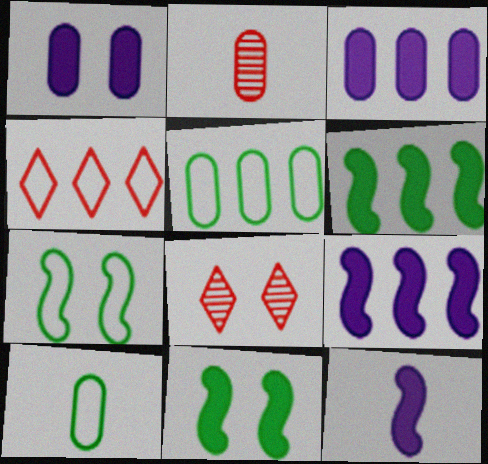[[1, 2, 5], 
[1, 7, 8], 
[5, 8, 12], 
[8, 9, 10]]